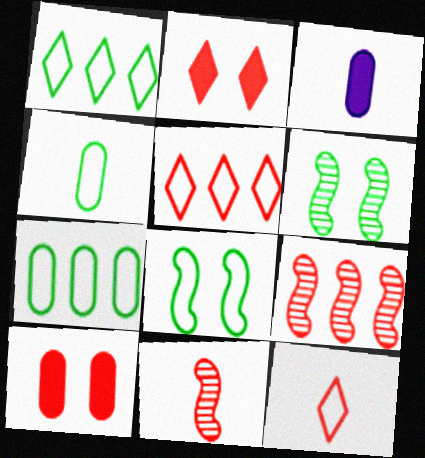[[1, 4, 8], 
[3, 5, 6], 
[5, 10, 11], 
[9, 10, 12]]